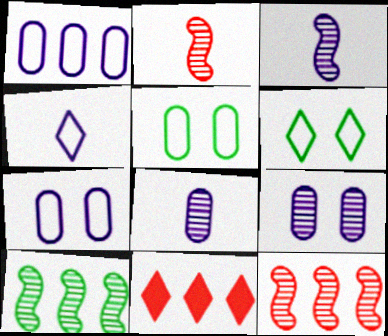[[1, 10, 11], 
[3, 5, 11]]